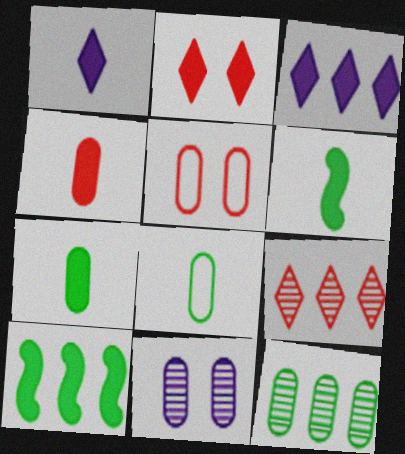[[1, 4, 6]]